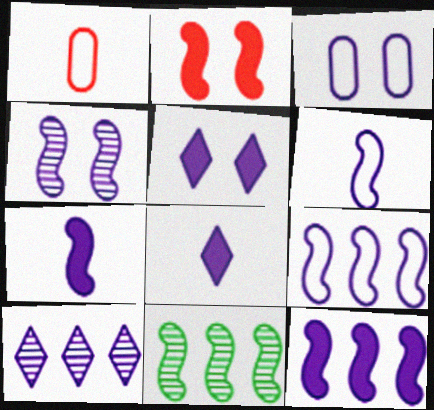[[1, 5, 11], 
[2, 6, 11], 
[3, 4, 5], 
[3, 7, 10], 
[4, 6, 12], 
[4, 7, 9]]